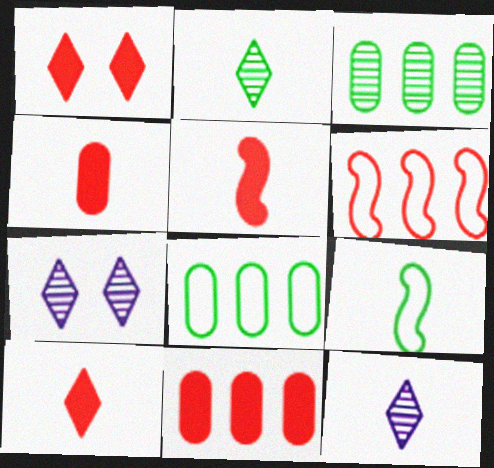[[1, 5, 11], 
[4, 5, 10], 
[4, 9, 12], 
[5, 7, 8], 
[7, 9, 11]]